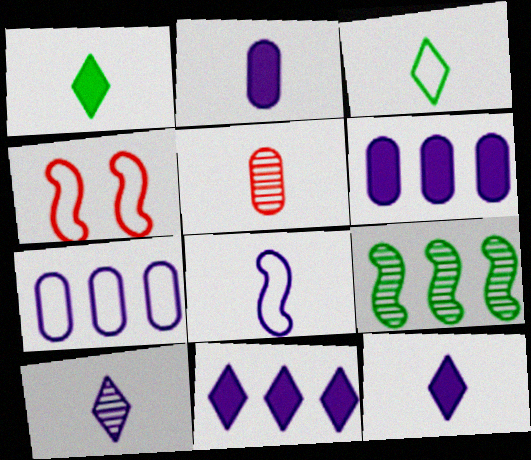[[1, 5, 8], 
[2, 8, 10], 
[3, 4, 7]]